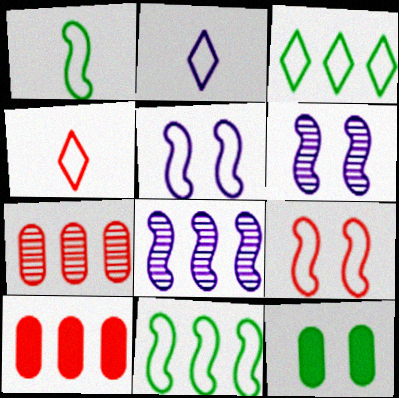[[3, 8, 10], 
[4, 8, 12]]